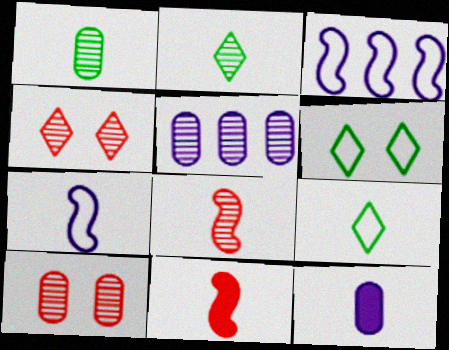[[1, 5, 10], 
[5, 6, 11], 
[8, 9, 12]]